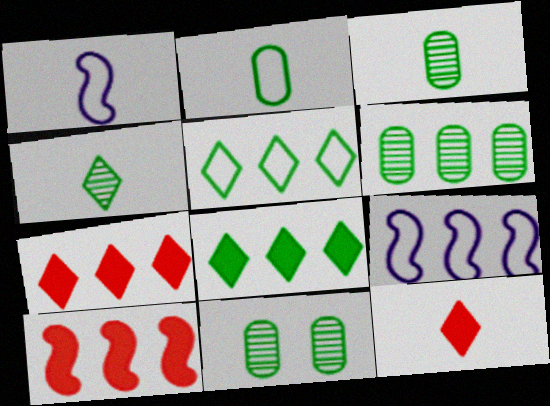[[1, 3, 12], 
[1, 7, 11], 
[3, 6, 11], 
[6, 7, 9], 
[9, 11, 12]]